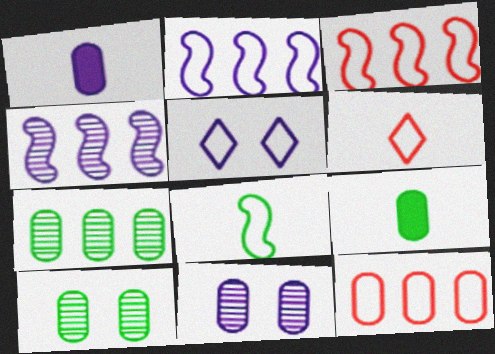[[1, 4, 5], 
[1, 10, 12], 
[5, 8, 12], 
[9, 11, 12]]